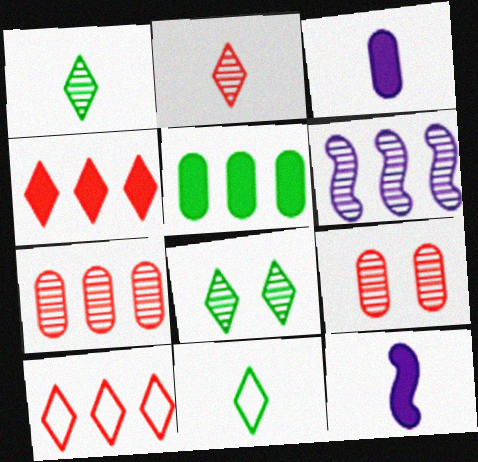[[1, 6, 9], 
[5, 6, 10]]